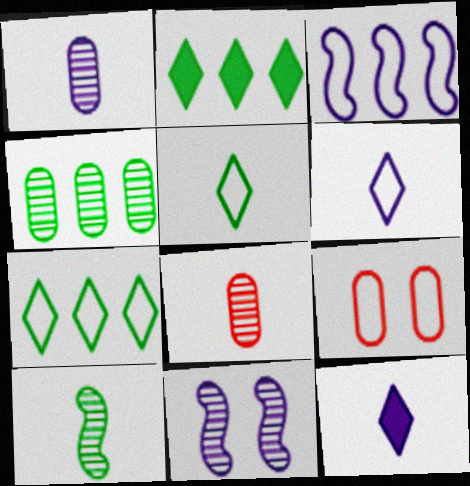[[3, 5, 9]]